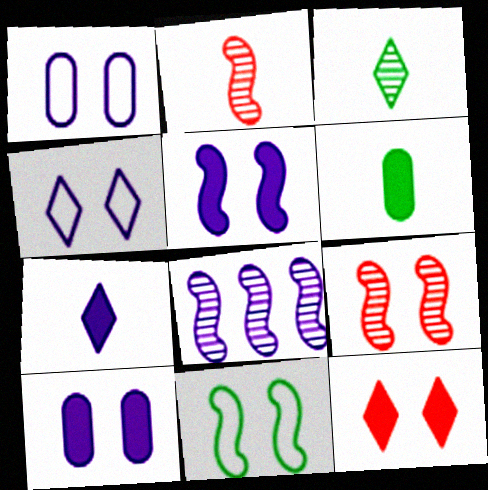[[1, 7, 8], 
[5, 9, 11]]